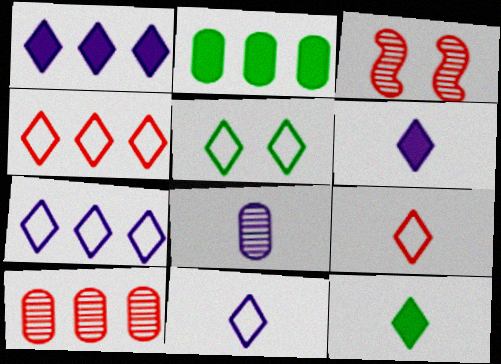[[2, 3, 11], 
[4, 5, 11], 
[5, 7, 9]]